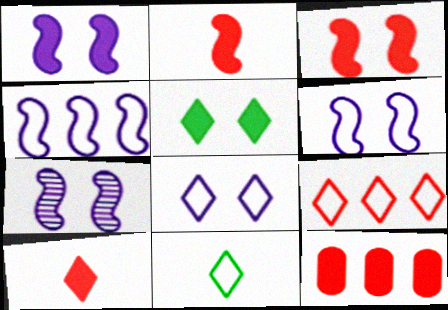[[1, 6, 7], 
[3, 10, 12], 
[7, 11, 12], 
[8, 9, 11]]